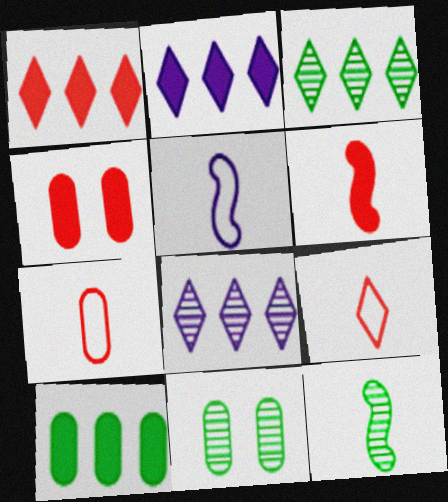[[1, 4, 6], 
[1, 5, 11], 
[3, 4, 5], 
[3, 11, 12], 
[5, 6, 12]]